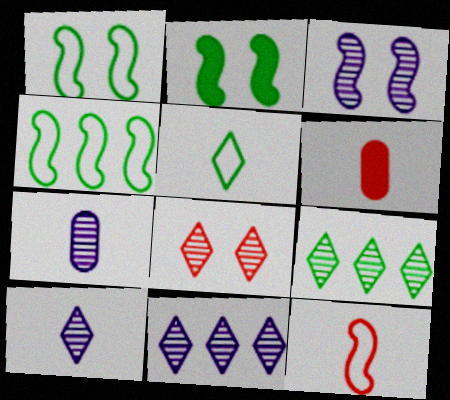[[1, 6, 11], 
[3, 7, 11], 
[8, 9, 10]]